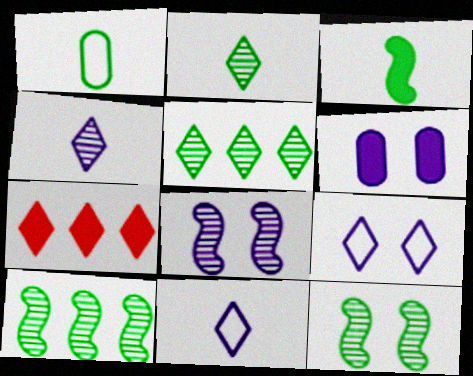[[1, 2, 3], 
[1, 7, 8], 
[2, 7, 9], 
[3, 6, 7], 
[6, 8, 9]]